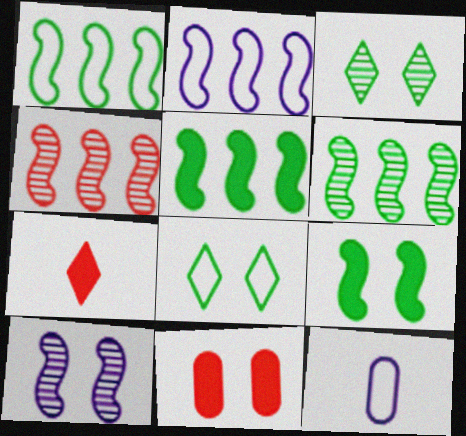[[1, 5, 6], 
[2, 4, 5], 
[8, 10, 11]]